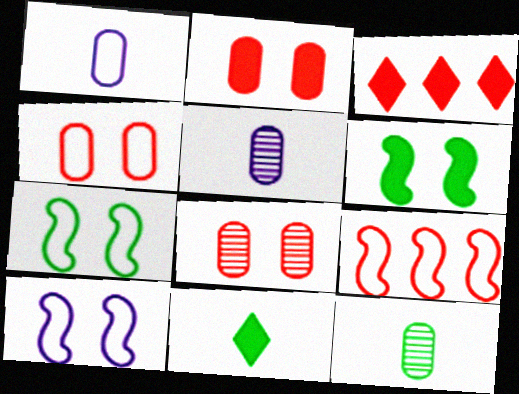[[2, 4, 8], 
[3, 5, 7], 
[3, 10, 12]]